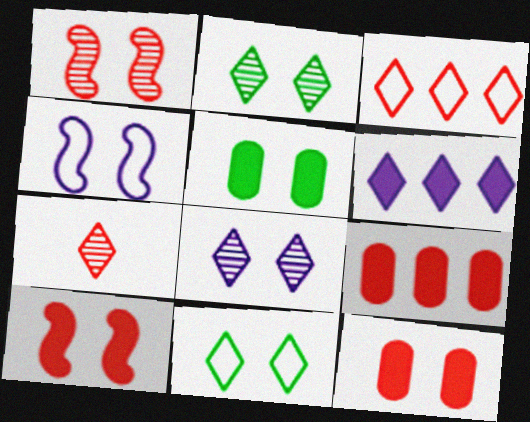[[2, 4, 12], 
[6, 7, 11]]